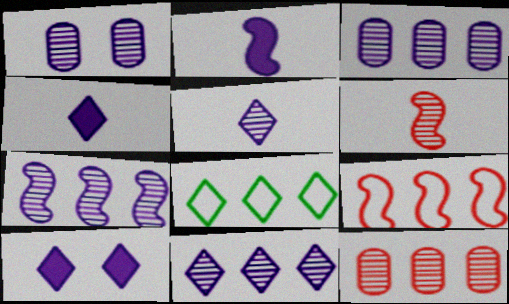[[1, 5, 7], 
[3, 7, 11]]